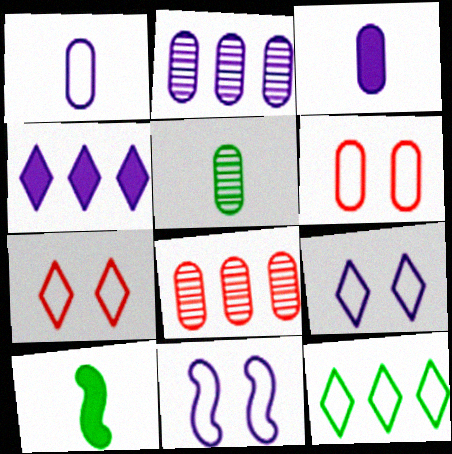[[2, 7, 10], 
[8, 9, 10]]